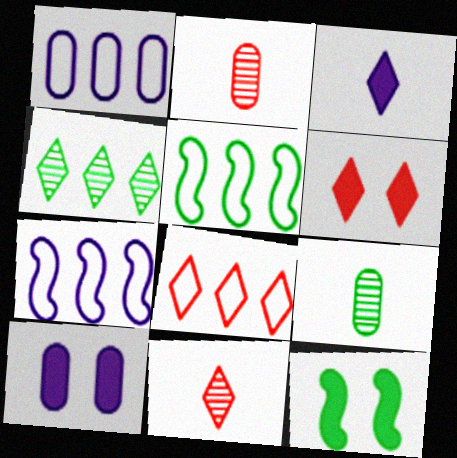[[1, 5, 8], 
[1, 11, 12], 
[5, 10, 11], 
[6, 7, 9], 
[6, 8, 11], 
[6, 10, 12]]